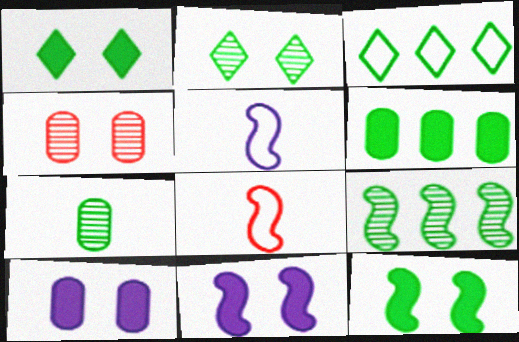[[2, 7, 9], 
[3, 6, 9], 
[3, 7, 12], 
[8, 9, 11]]